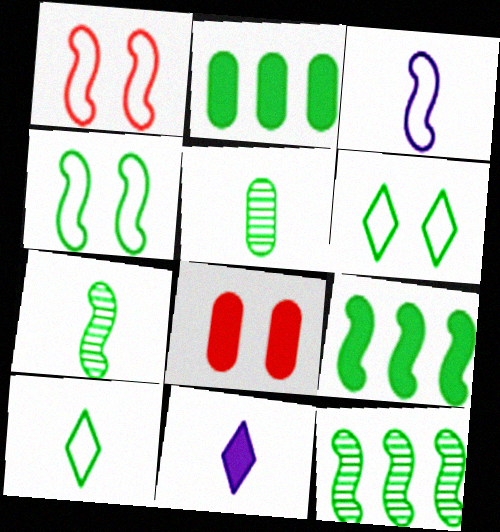[[2, 6, 7], 
[4, 7, 9], 
[5, 6, 9], 
[8, 9, 11]]